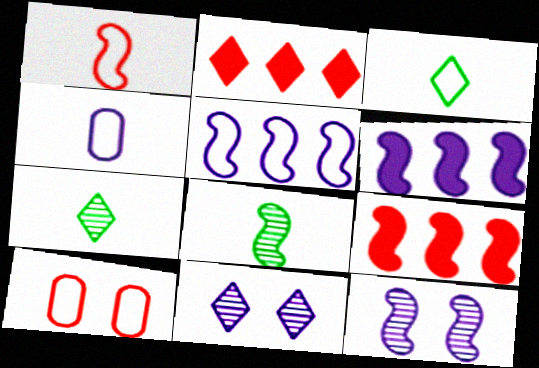[[1, 3, 4], 
[2, 3, 11], 
[3, 5, 10], 
[4, 6, 11], 
[6, 7, 10]]